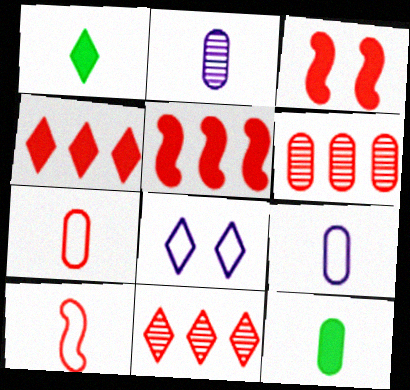[[1, 2, 10], 
[1, 8, 11], 
[2, 7, 12], 
[3, 7, 11]]